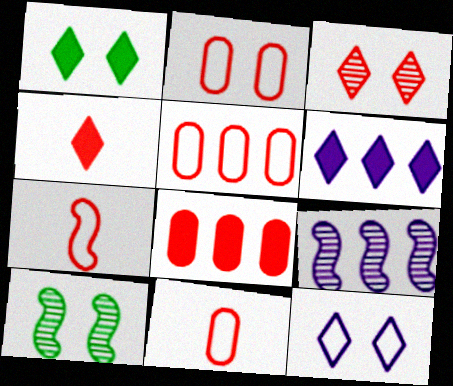[[1, 3, 12], 
[1, 4, 6], 
[1, 9, 11], 
[2, 5, 11], 
[3, 7, 8], 
[6, 10, 11]]